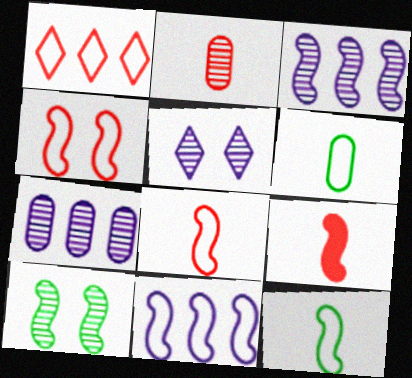[[4, 11, 12], 
[9, 10, 11]]